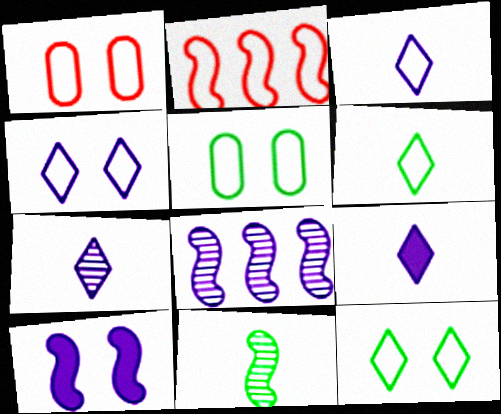[[2, 3, 5], 
[2, 10, 11], 
[3, 7, 9]]